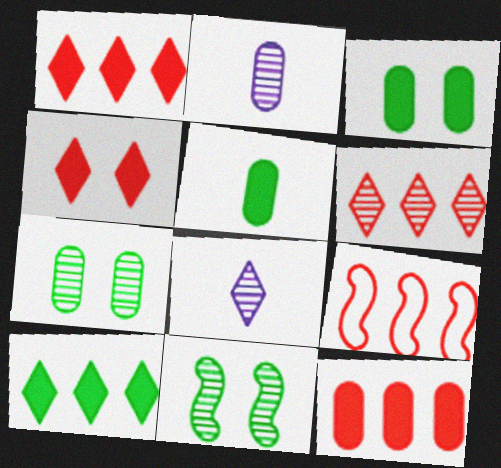[[2, 6, 11], 
[3, 8, 9], 
[6, 9, 12]]